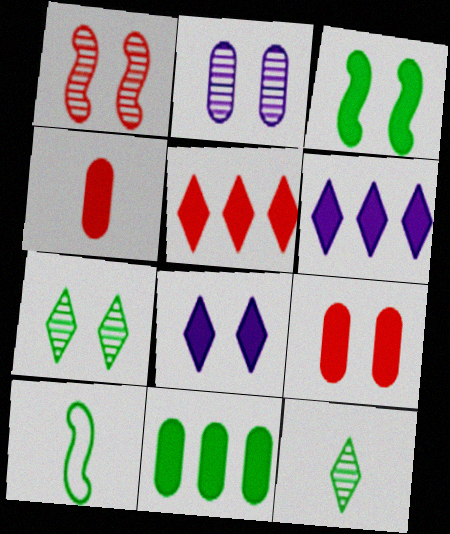[[1, 2, 7], 
[2, 5, 10], 
[3, 4, 6], 
[3, 8, 9], 
[7, 10, 11]]